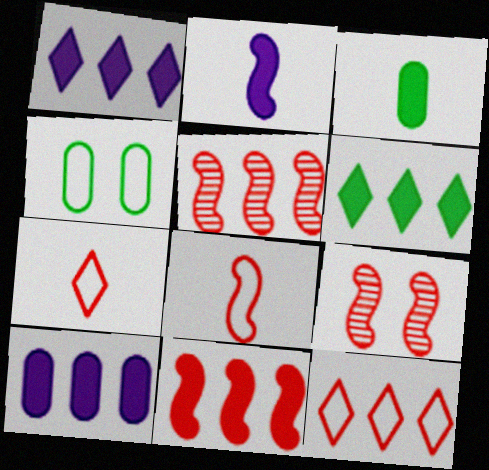[[6, 10, 11], 
[8, 9, 11]]